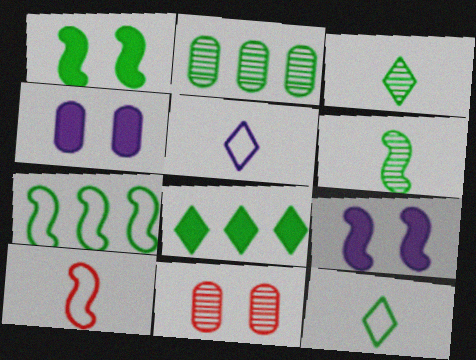[[1, 2, 12], 
[1, 6, 7], 
[2, 7, 8]]